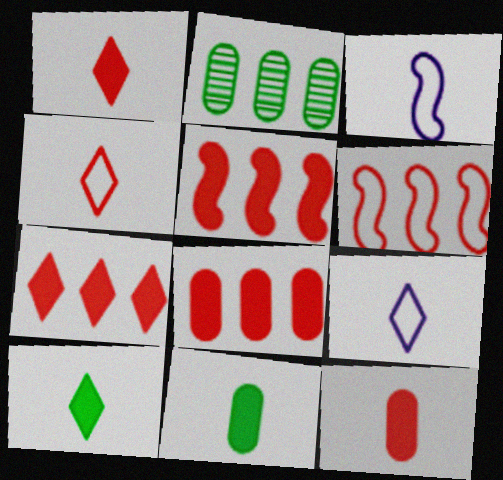[[5, 7, 8]]